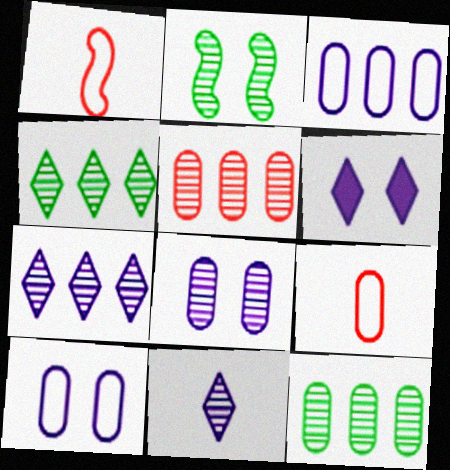[[1, 6, 12], 
[2, 5, 11]]